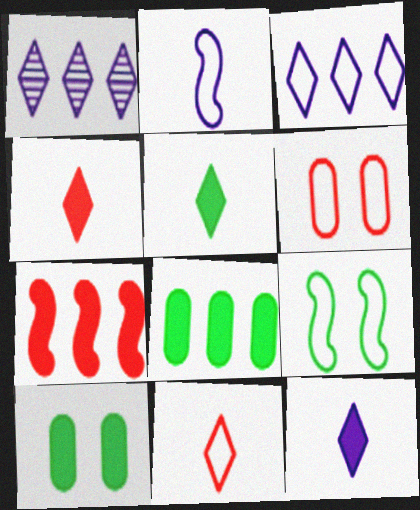[[4, 5, 12], 
[7, 10, 12]]